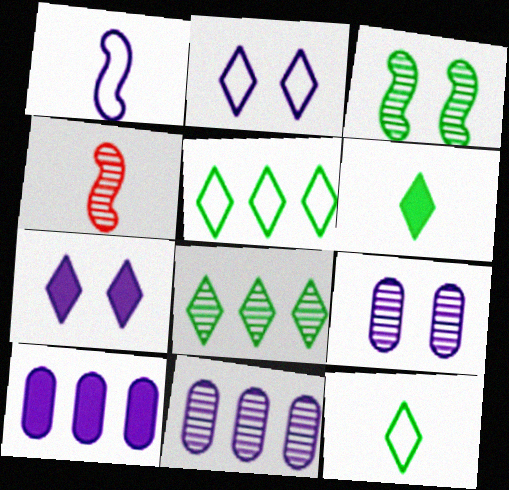[[1, 7, 11], 
[4, 8, 9]]